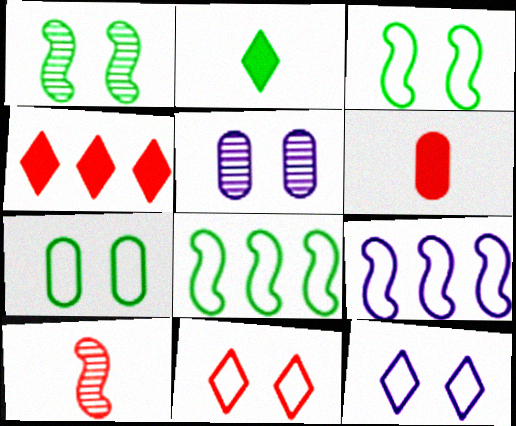[]